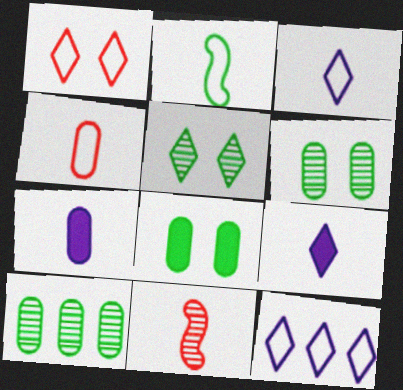[[2, 3, 4], 
[8, 11, 12]]